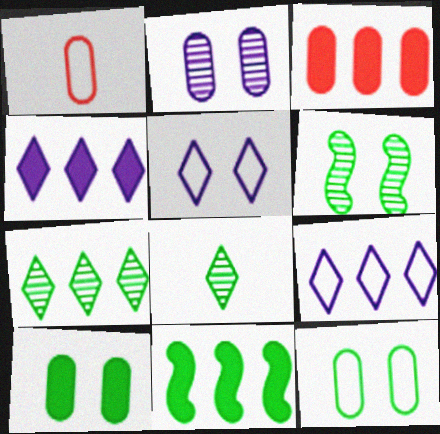[[1, 4, 6], 
[3, 4, 11], 
[8, 11, 12]]